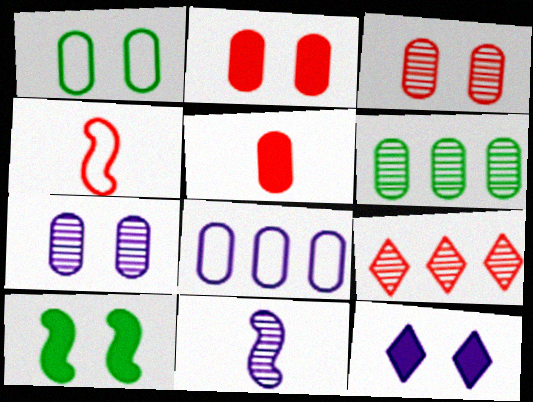[[1, 2, 7], 
[2, 4, 9], 
[2, 10, 12], 
[4, 6, 12], 
[8, 11, 12]]